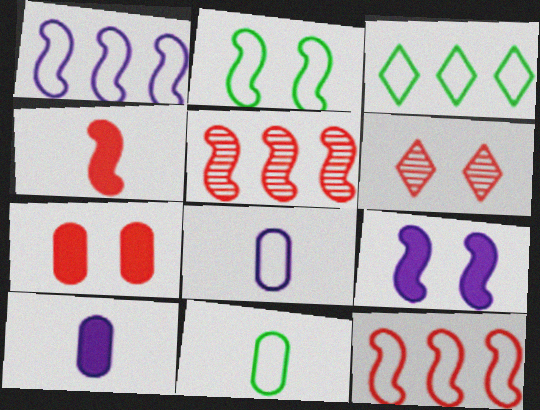[[2, 3, 11]]